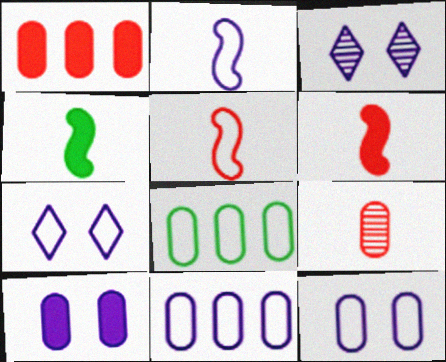[[2, 7, 11], 
[3, 6, 8], 
[5, 7, 8], 
[8, 9, 10]]